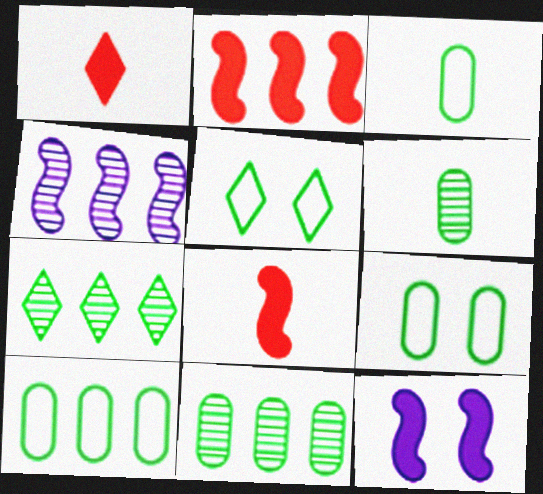[[1, 4, 9], 
[3, 9, 10]]